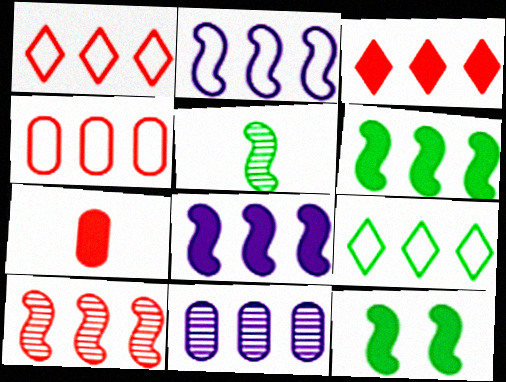[[1, 6, 11], 
[2, 4, 9], 
[2, 6, 10], 
[3, 4, 10]]